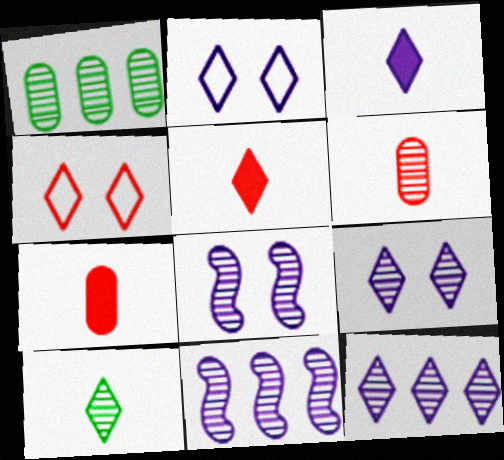[[2, 3, 12]]